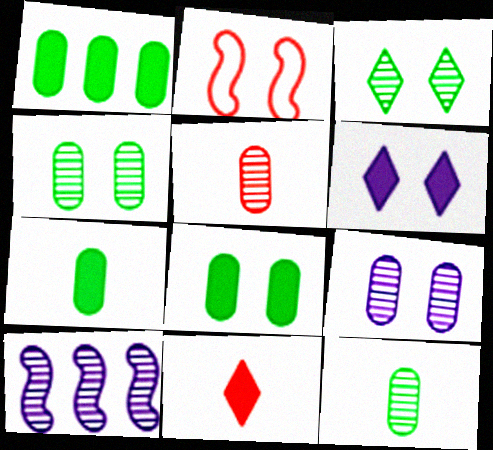[[1, 7, 8], 
[2, 4, 6], 
[3, 5, 10]]